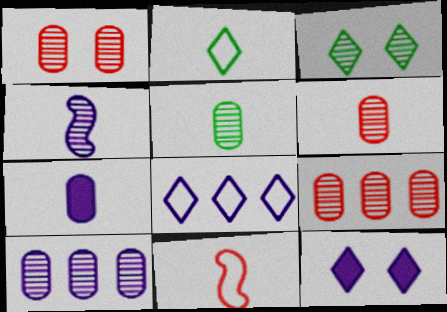[[1, 5, 10], 
[1, 6, 9], 
[3, 4, 9]]